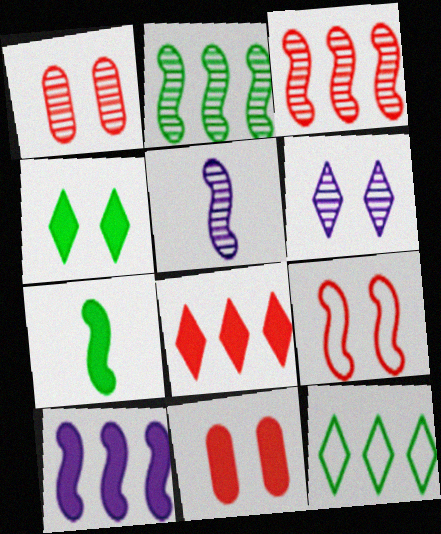[[5, 11, 12]]